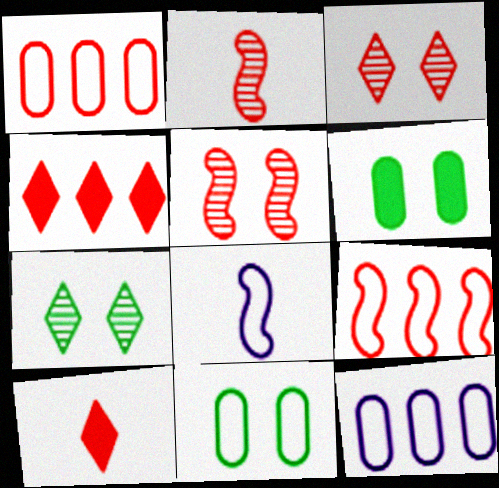[[1, 5, 10]]